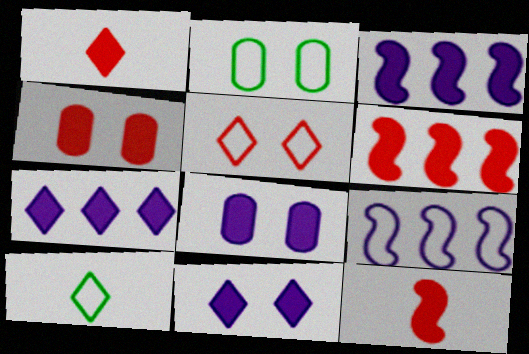[[1, 4, 6]]